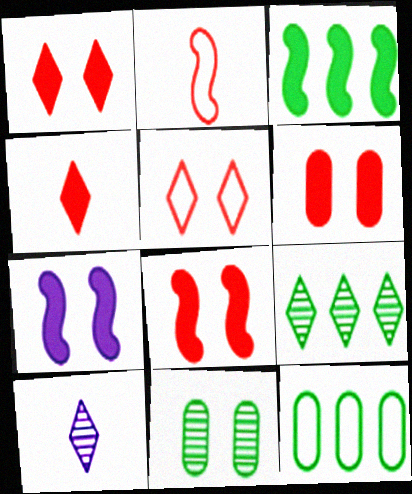[[1, 6, 8], 
[3, 9, 12], 
[5, 7, 11], 
[8, 10, 12]]